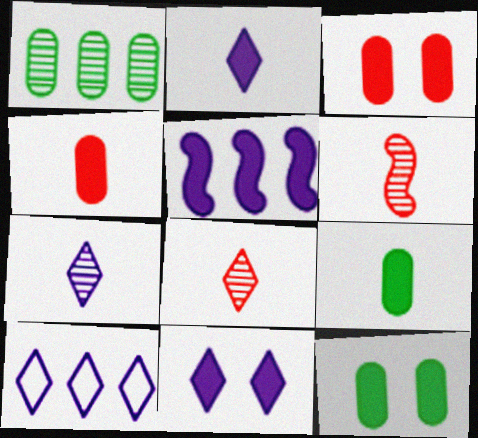[[6, 10, 12], 
[7, 10, 11]]